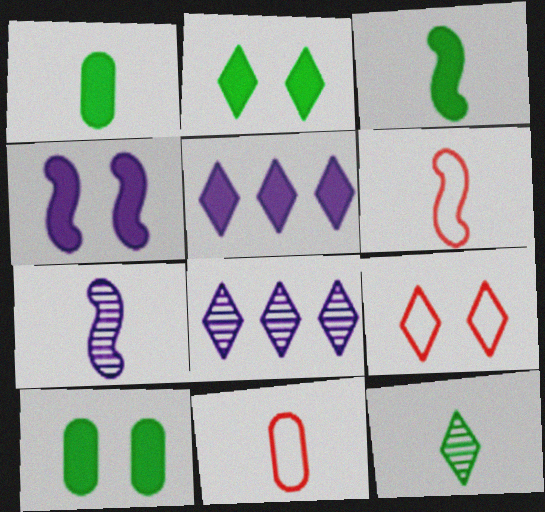[[3, 6, 7], 
[5, 9, 12], 
[6, 8, 10]]